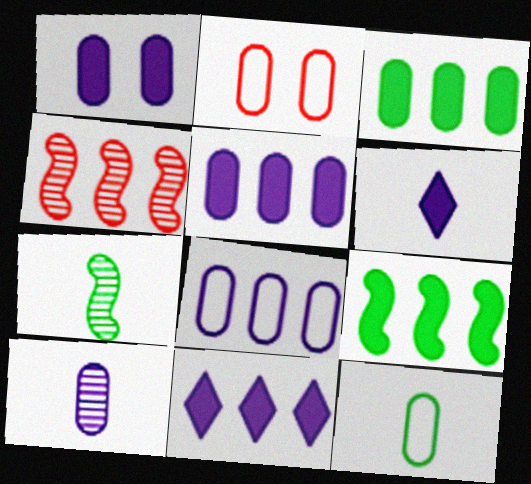[[1, 8, 10], 
[2, 3, 10], 
[2, 7, 11], 
[2, 8, 12]]